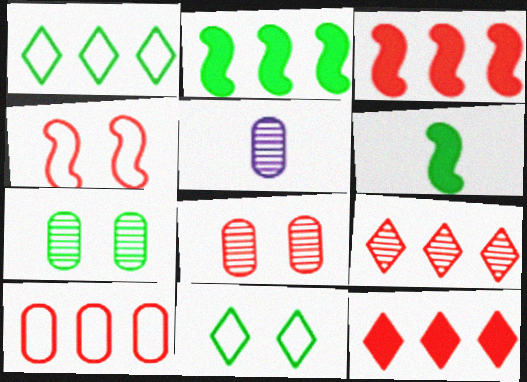[[1, 6, 7], 
[3, 5, 11], 
[3, 9, 10]]